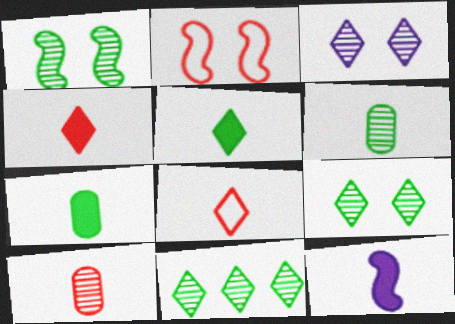[[1, 6, 11], 
[4, 7, 12], 
[6, 8, 12]]